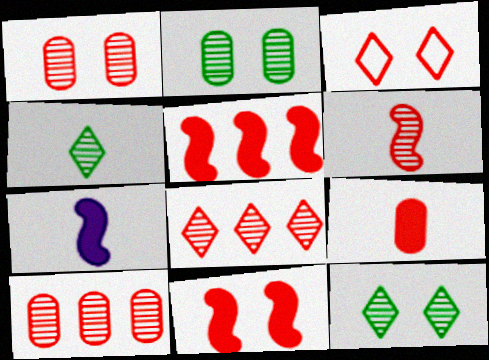[[1, 3, 11], 
[1, 6, 8]]